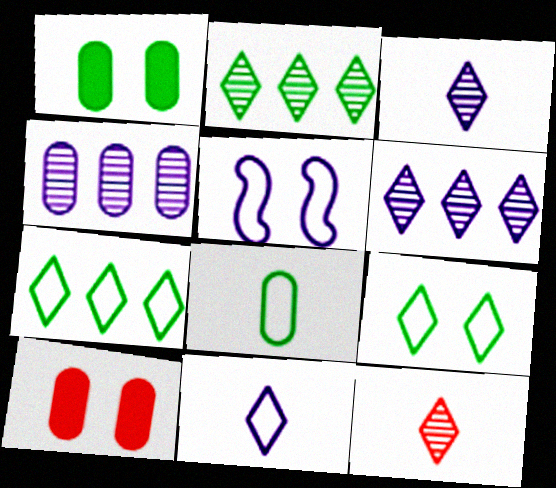[[4, 8, 10]]